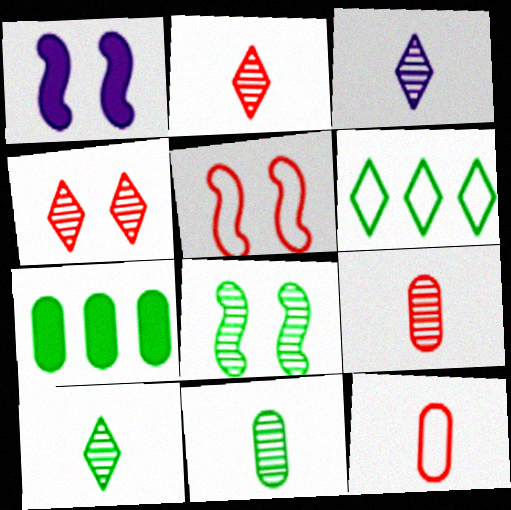[[1, 5, 8], 
[1, 6, 9], 
[2, 3, 10], 
[3, 5, 7]]